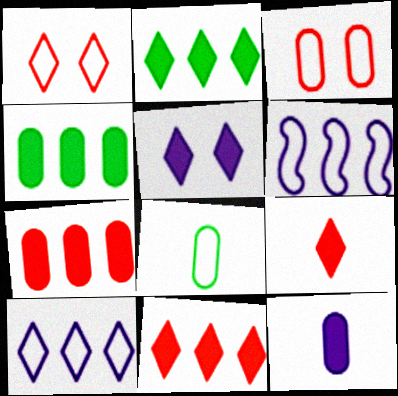[[1, 6, 8], 
[2, 5, 9]]